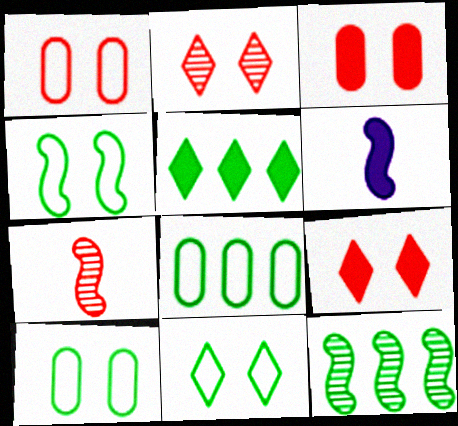[[2, 6, 8], 
[3, 5, 6], 
[4, 10, 11], 
[5, 8, 12]]